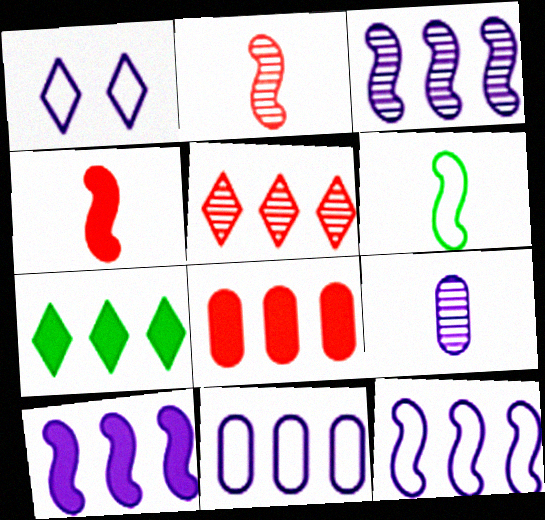[[1, 9, 10], 
[3, 10, 12], 
[7, 8, 10]]